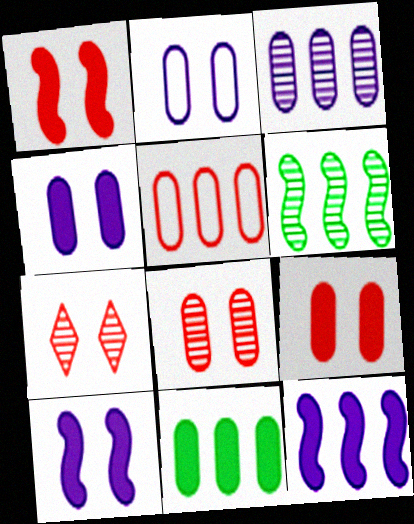[[3, 5, 11]]